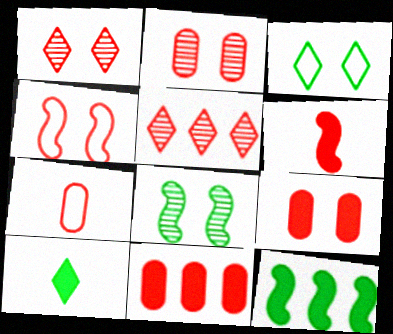[[1, 4, 9], 
[2, 7, 11]]